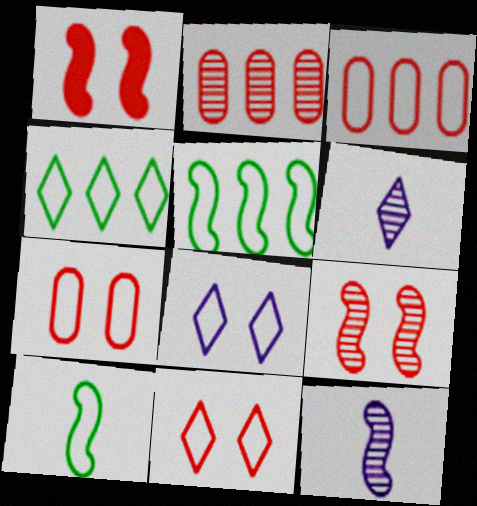[[1, 5, 12], 
[3, 8, 10]]